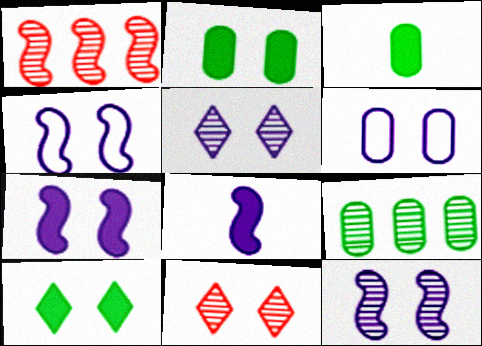[[2, 4, 11], 
[4, 7, 12], 
[5, 6, 7]]